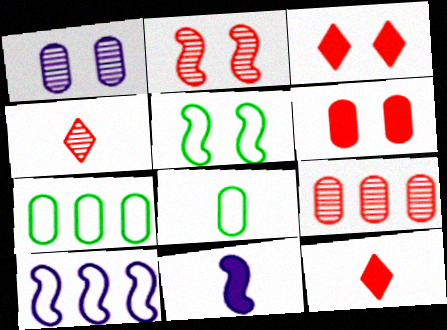[[1, 3, 5], 
[2, 4, 9], 
[4, 8, 11]]